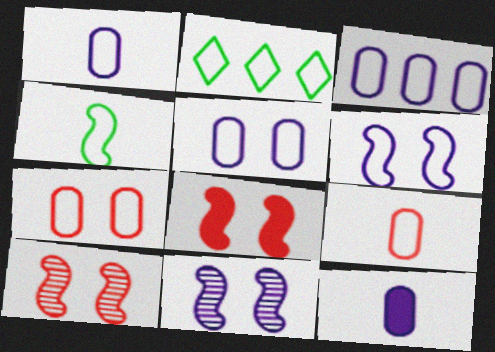[[1, 3, 5], 
[2, 6, 9], 
[2, 10, 12]]